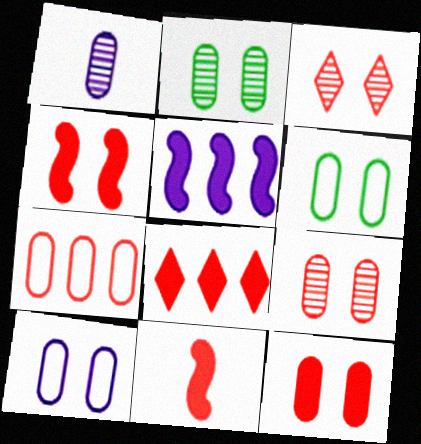[[2, 10, 12], 
[3, 7, 11], 
[8, 11, 12]]